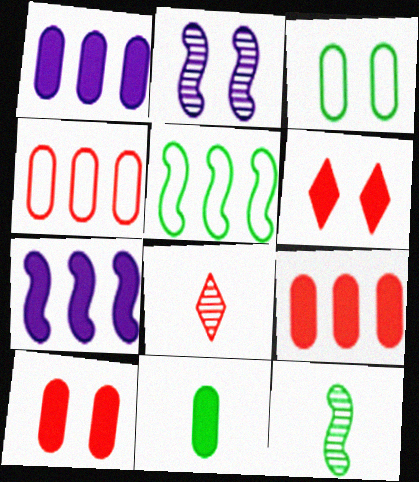[[1, 10, 11], 
[2, 3, 6], 
[3, 7, 8], 
[6, 7, 11]]